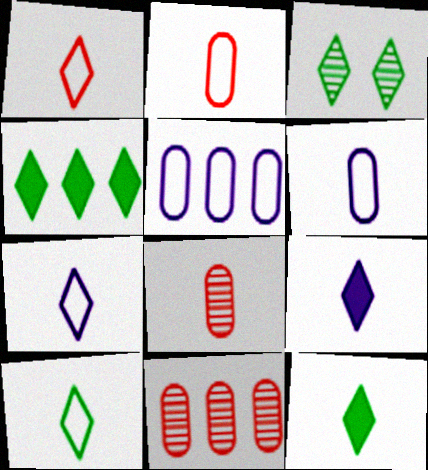[[1, 7, 10], 
[3, 4, 10]]